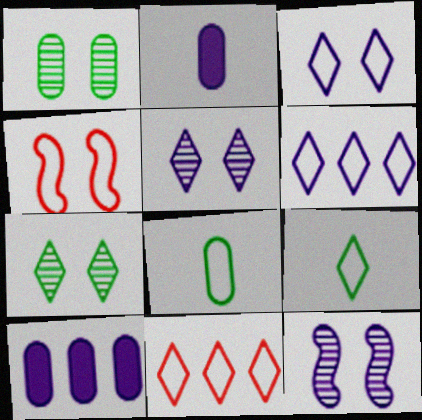[[2, 6, 12], 
[3, 9, 11], 
[4, 6, 8]]